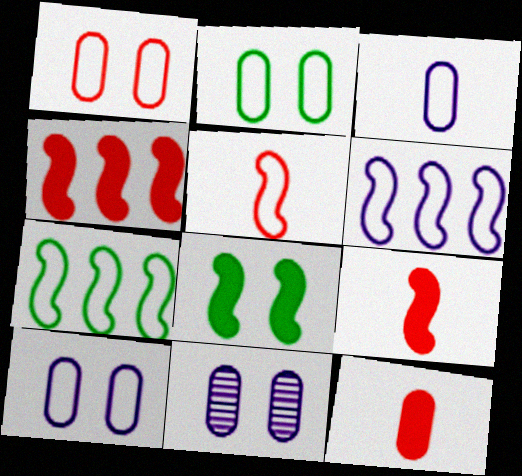[[1, 2, 10]]